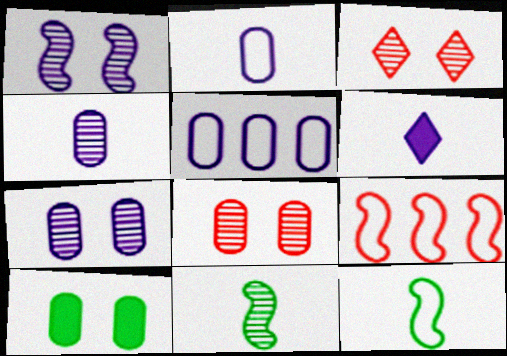[[1, 5, 6]]